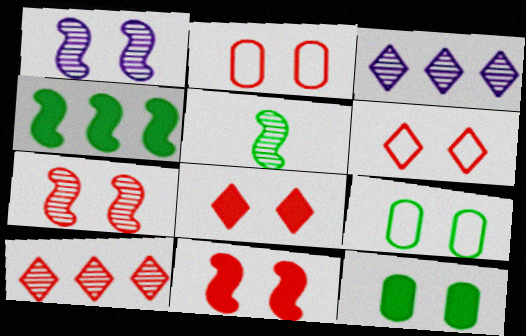[[1, 6, 12], 
[1, 8, 9], 
[2, 7, 8]]